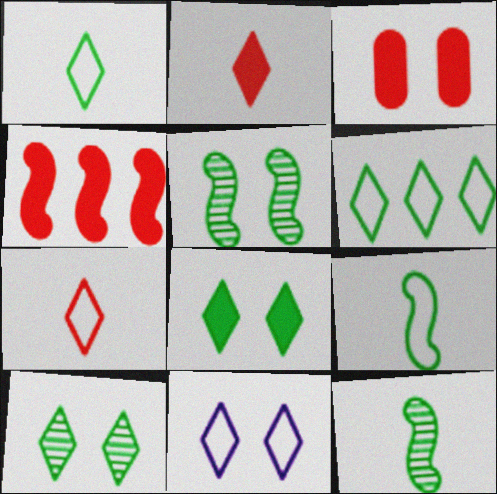[[2, 3, 4], 
[3, 5, 11], 
[6, 7, 11]]